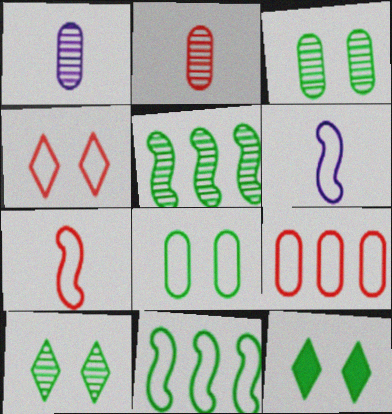[[4, 7, 9]]